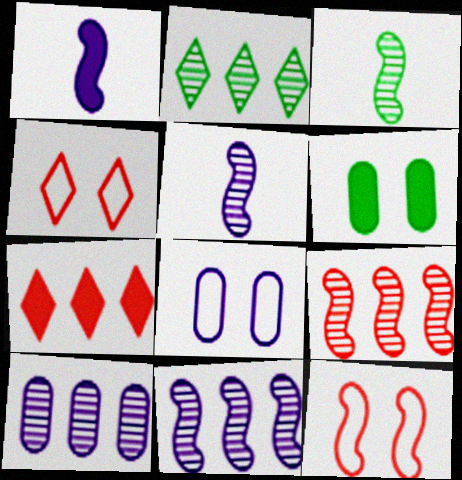[[1, 6, 7], 
[2, 9, 10], 
[3, 7, 8]]